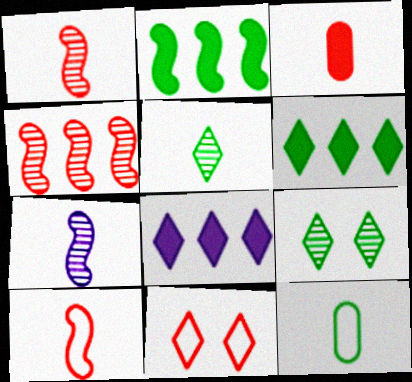[[2, 9, 12], 
[3, 4, 11], 
[5, 8, 11]]